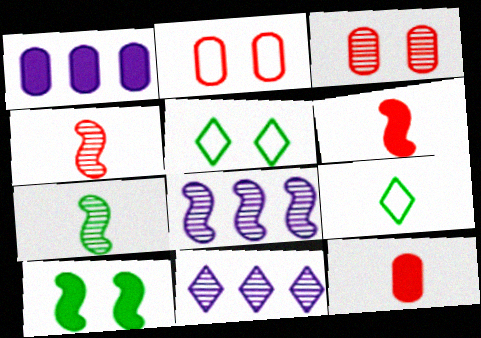[[1, 4, 5], 
[3, 7, 11], 
[5, 8, 12]]